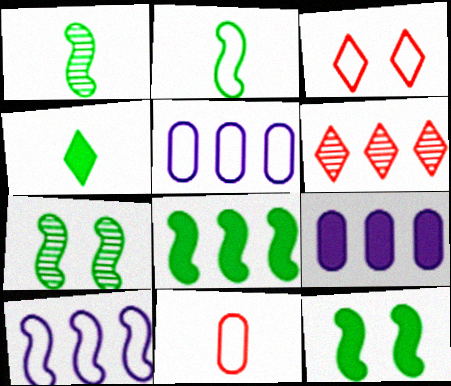[[1, 3, 9], 
[2, 3, 5], 
[2, 7, 8], 
[5, 6, 8]]